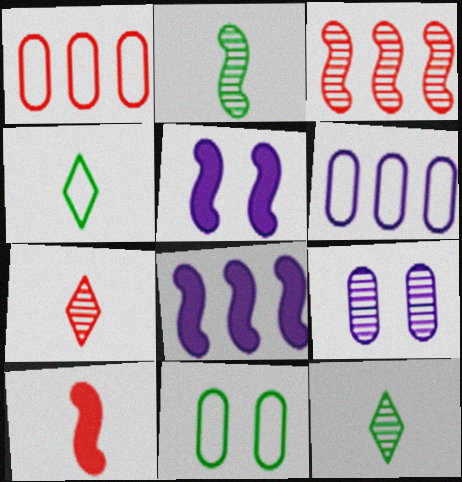[[1, 5, 12], 
[3, 9, 12], 
[7, 8, 11]]